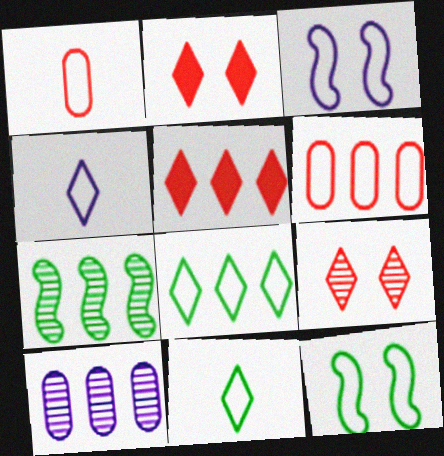[[1, 3, 8], 
[3, 6, 11], 
[4, 6, 12]]